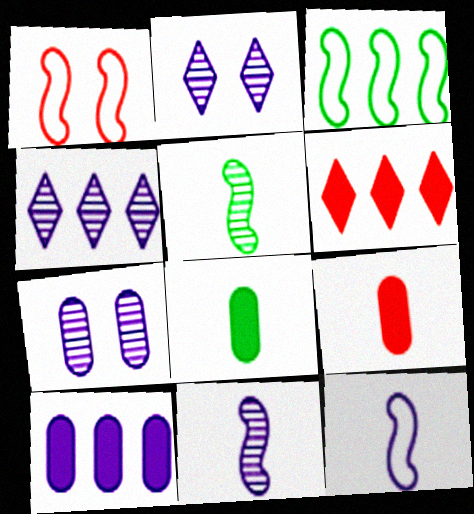[[1, 3, 12], 
[1, 4, 8], 
[2, 3, 9], 
[2, 10, 12], 
[4, 7, 11]]